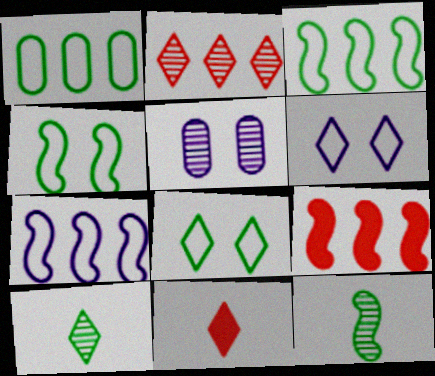[[2, 5, 12], 
[3, 5, 11]]